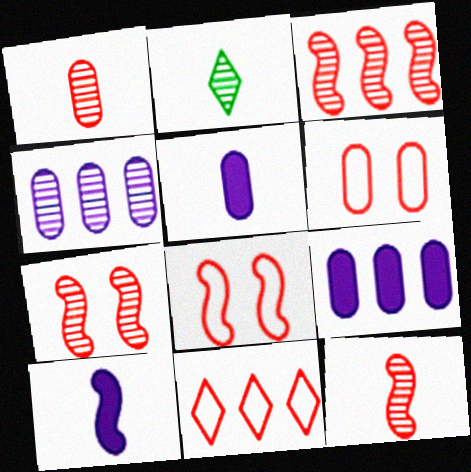[[2, 4, 7], 
[2, 8, 9], 
[3, 7, 12]]